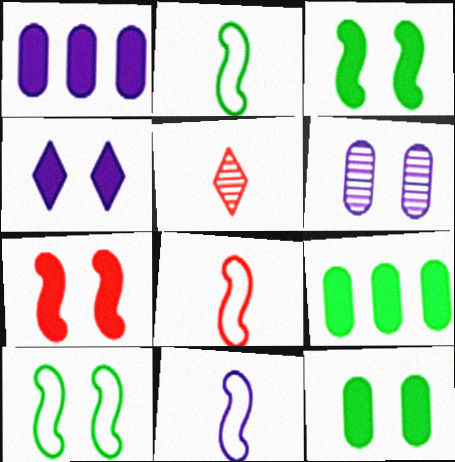[[1, 5, 10], 
[2, 8, 11], 
[4, 7, 12]]